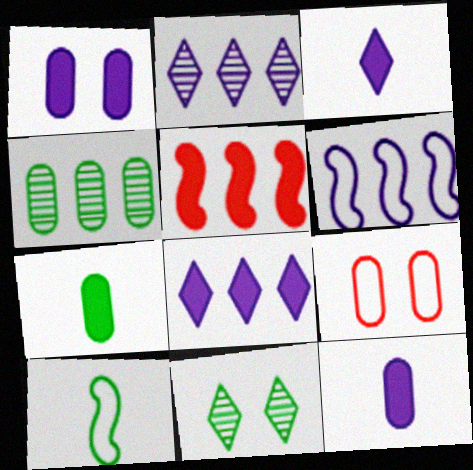[[4, 9, 12]]